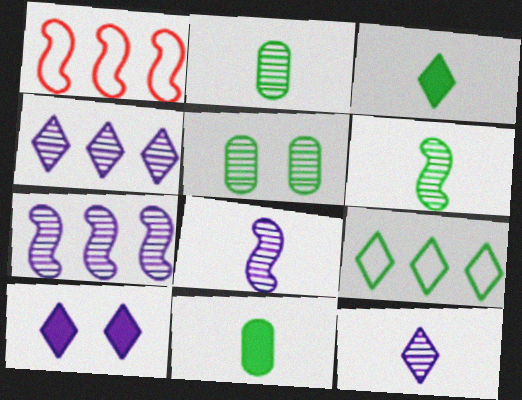[[1, 2, 10]]